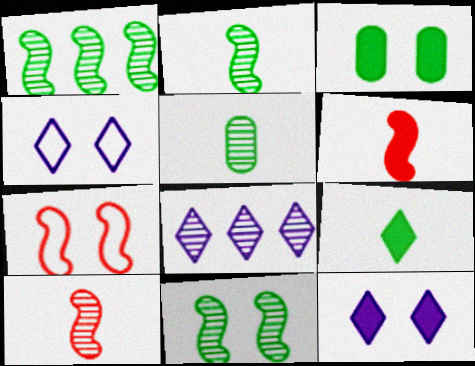[[1, 2, 11]]